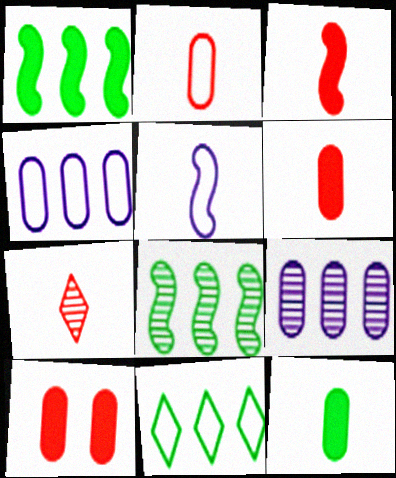[[2, 3, 7], 
[5, 7, 12]]